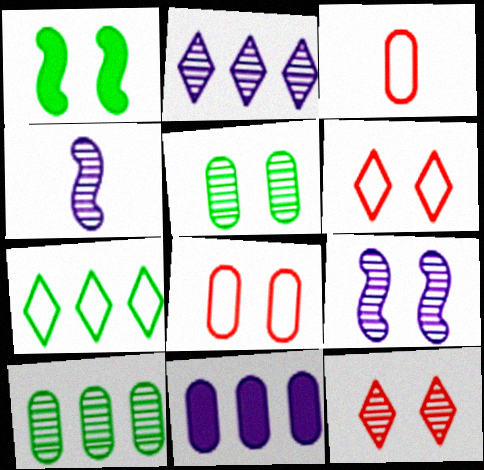[[1, 2, 3], 
[3, 5, 11], 
[4, 10, 12], 
[5, 9, 12]]